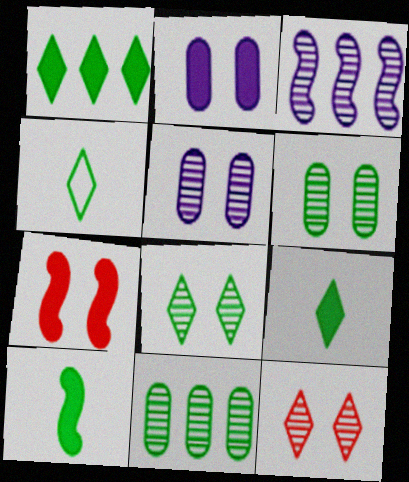[[1, 4, 8]]